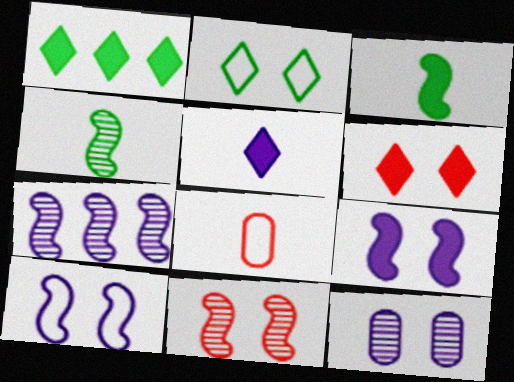[[1, 5, 6], 
[4, 5, 8], 
[4, 7, 11]]